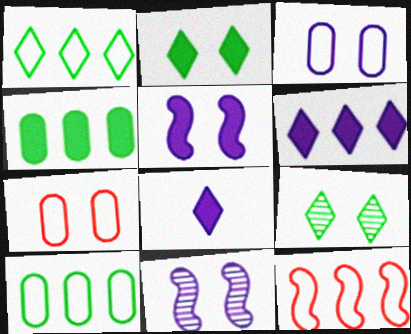[[2, 7, 11], 
[5, 7, 9]]